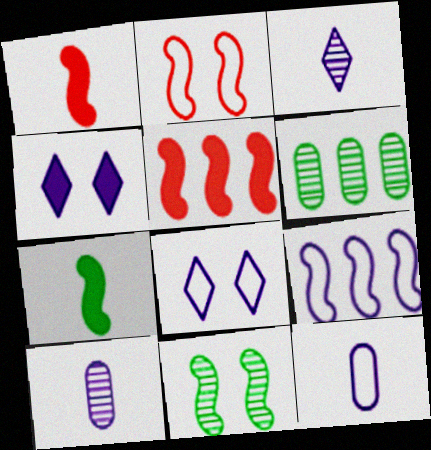[[1, 6, 8], 
[1, 9, 11], 
[4, 9, 10], 
[8, 9, 12]]